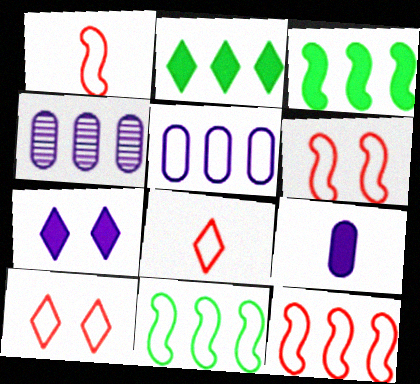[[1, 6, 12], 
[2, 4, 12]]